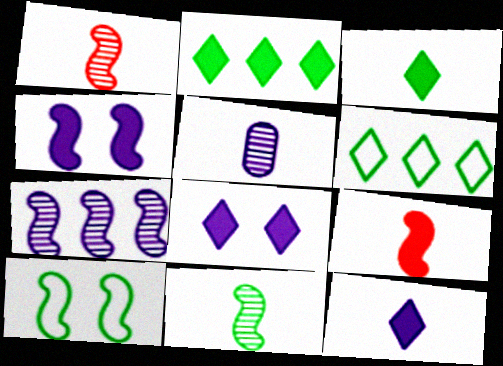[[7, 9, 10]]